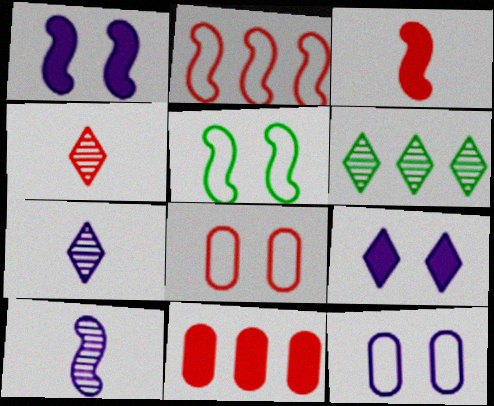[[3, 6, 12], 
[5, 7, 11]]